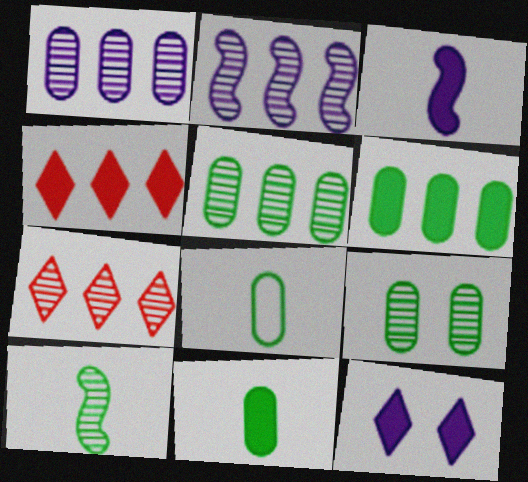[[2, 5, 7], 
[6, 8, 9]]